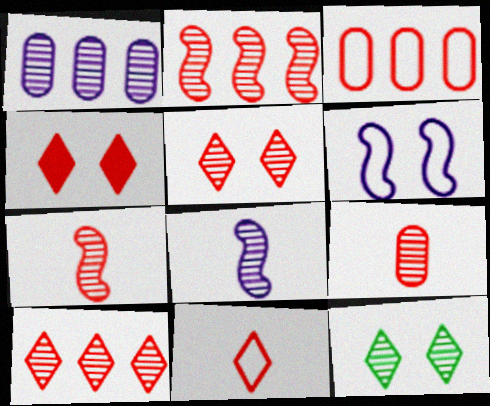[[1, 7, 12], 
[2, 5, 9], 
[3, 4, 7], 
[4, 10, 11]]